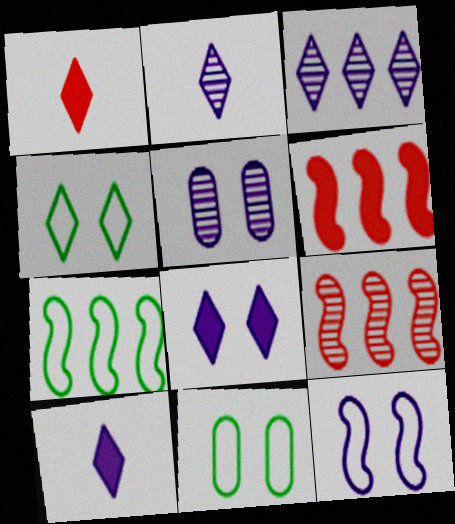[[1, 3, 4], 
[1, 5, 7], 
[2, 6, 11], 
[5, 8, 12], 
[9, 10, 11]]